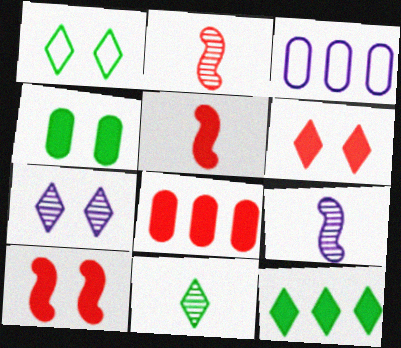[[1, 6, 7], 
[1, 8, 9], 
[1, 11, 12], 
[3, 10, 11], 
[5, 6, 8]]